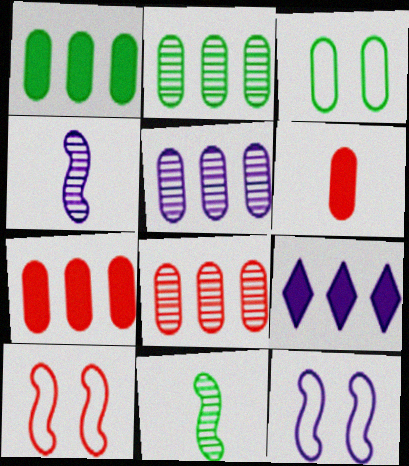[[2, 5, 8], 
[3, 5, 6]]